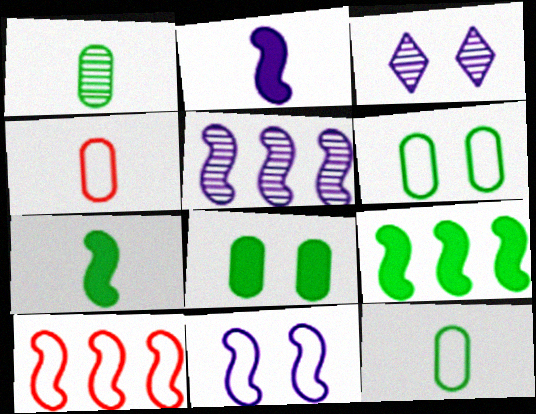[[2, 5, 11], 
[3, 4, 9], 
[5, 9, 10]]